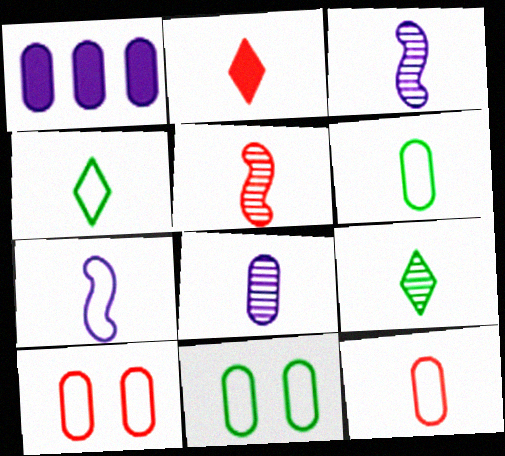[[2, 3, 6], 
[2, 5, 12], 
[4, 7, 12], 
[5, 8, 9]]